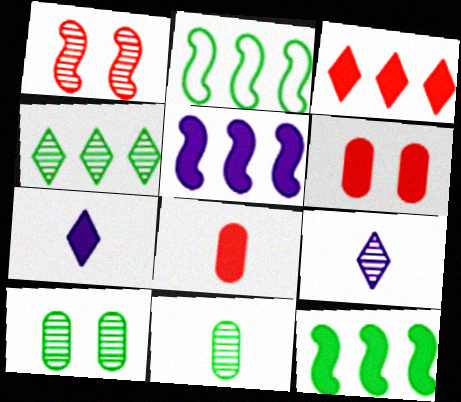[[2, 6, 9], 
[6, 7, 12]]